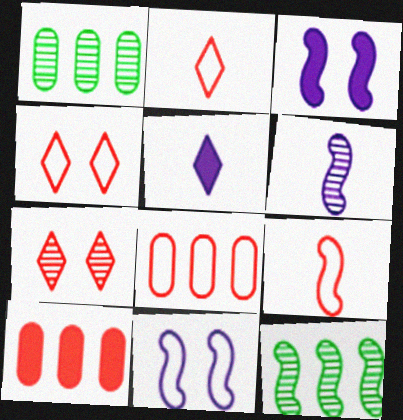[[1, 2, 3], 
[1, 6, 7], 
[3, 9, 12], 
[4, 8, 9], 
[7, 9, 10]]